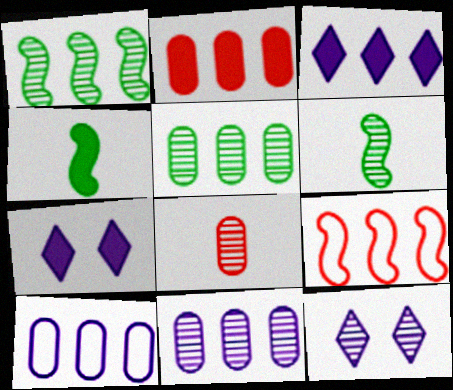[[1, 8, 12], 
[2, 4, 7], 
[2, 5, 10], 
[3, 5, 9]]